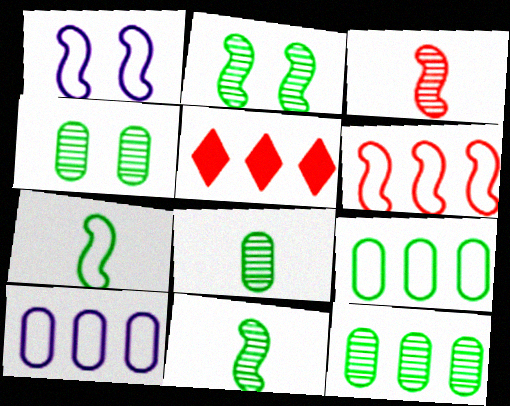[[1, 5, 8], 
[1, 6, 7], 
[4, 8, 12]]